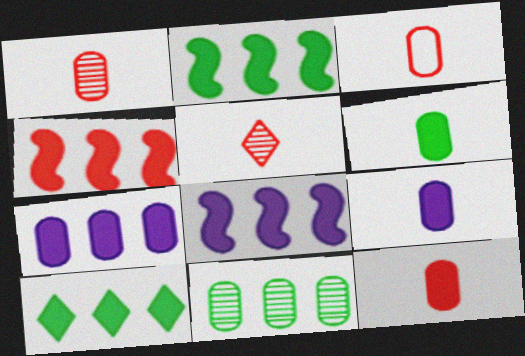[[1, 3, 12], 
[2, 4, 8], 
[4, 7, 10], 
[6, 9, 12]]